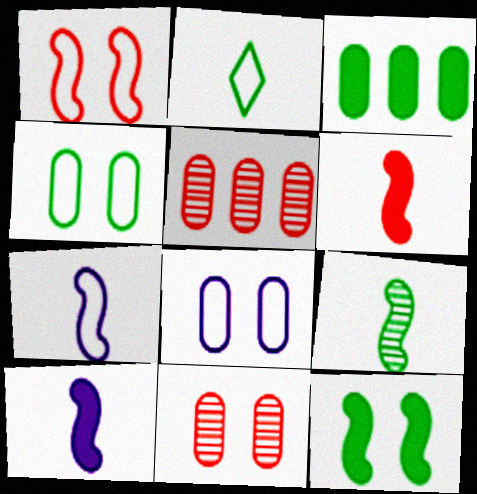[[6, 7, 9]]